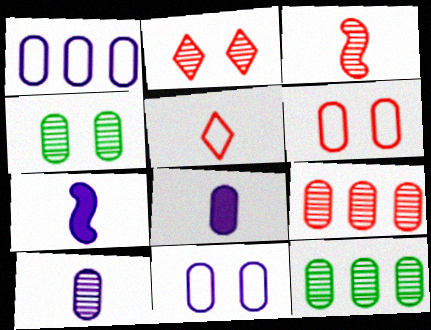[[2, 3, 9], 
[4, 9, 10], 
[6, 8, 12]]